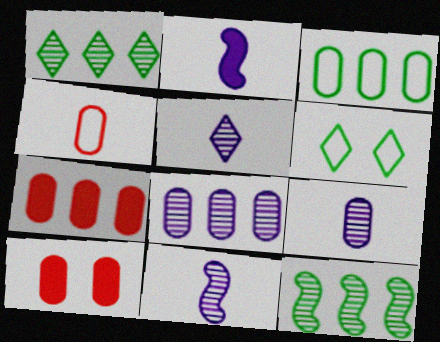[[3, 7, 8], 
[3, 9, 10], 
[5, 9, 11], 
[6, 7, 11]]